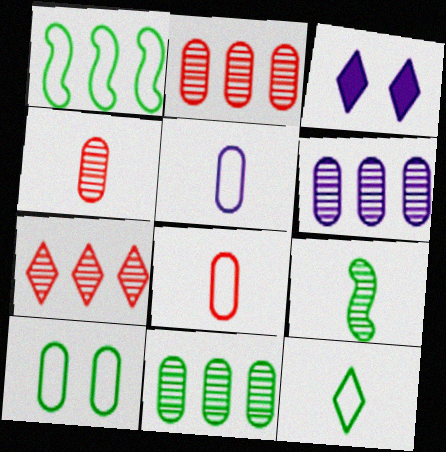[[1, 3, 4], 
[1, 10, 12], 
[2, 6, 11], 
[3, 7, 12]]